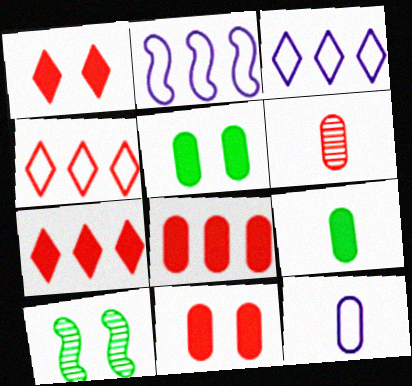[[6, 9, 12], 
[7, 10, 12]]